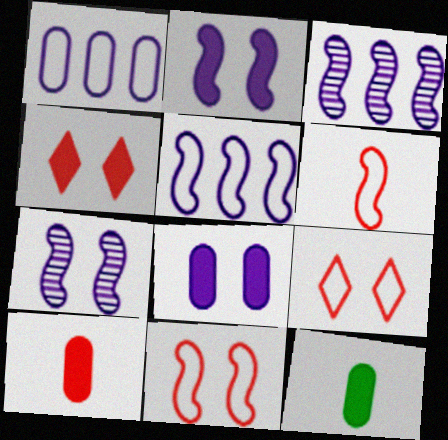[[3, 9, 12]]